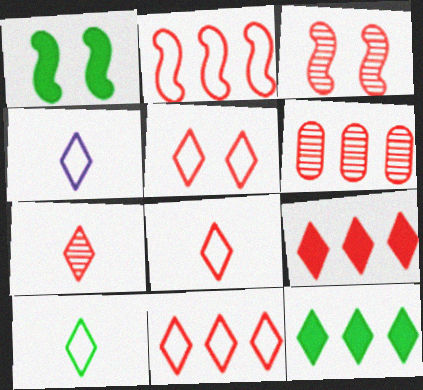[[1, 4, 6], 
[2, 6, 9], 
[3, 6, 7], 
[4, 8, 10], 
[5, 7, 9], 
[5, 8, 11]]